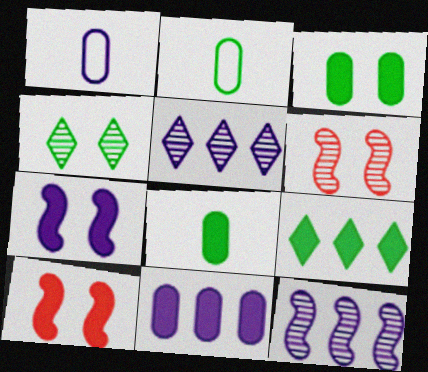[[1, 5, 7], 
[1, 6, 9], 
[2, 5, 10]]